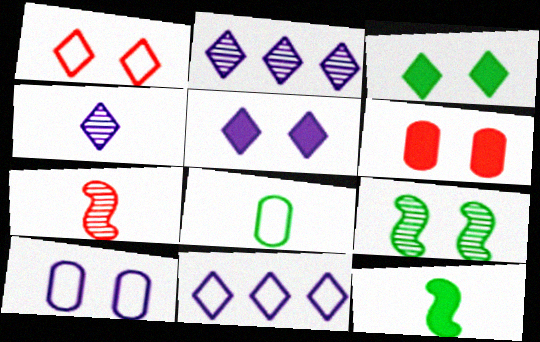[[4, 5, 11]]